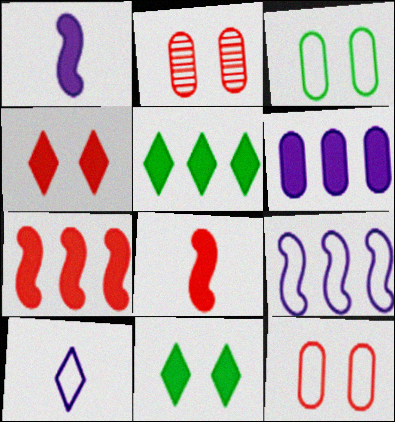[[5, 6, 7], 
[6, 8, 11]]